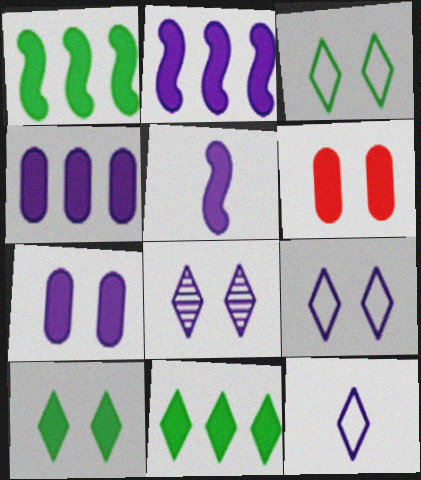[[5, 6, 11]]